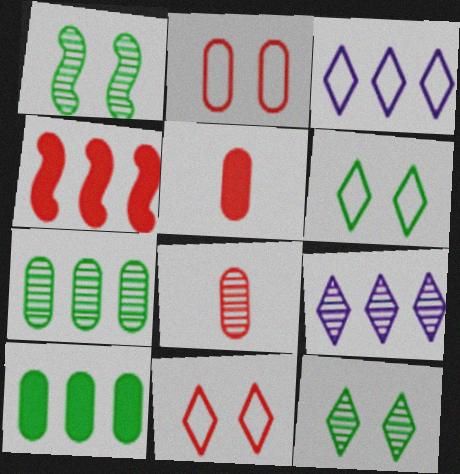[[1, 3, 5], 
[1, 8, 9], 
[3, 4, 7], 
[4, 8, 11]]